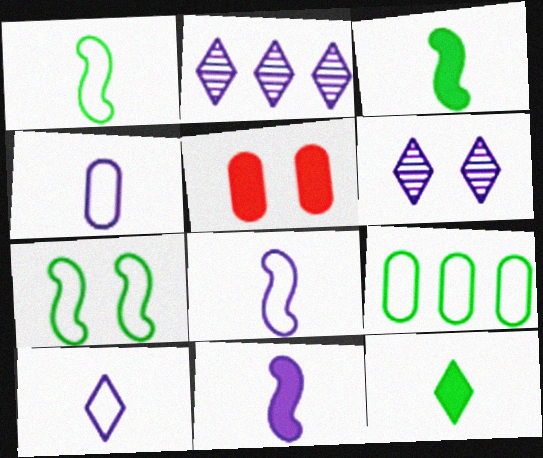[[1, 2, 5], 
[4, 8, 10], 
[5, 6, 7]]